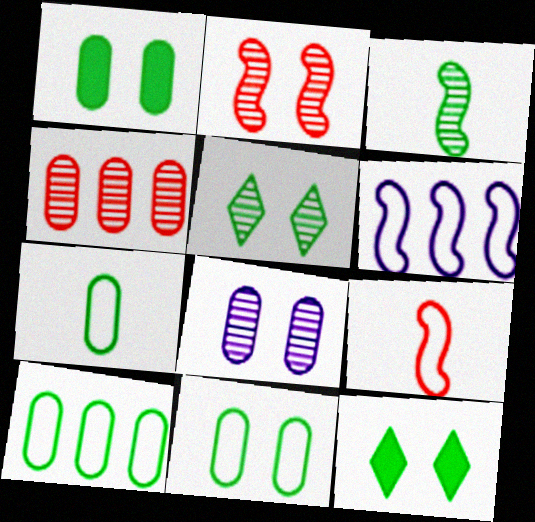[[2, 5, 8], 
[3, 10, 12], 
[7, 10, 11]]